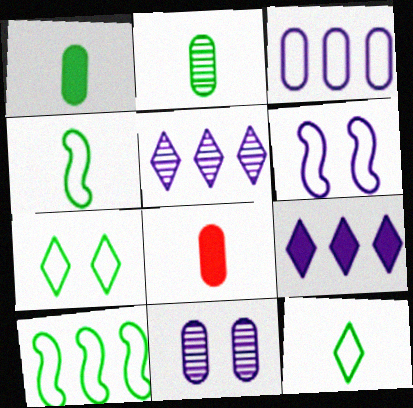[]